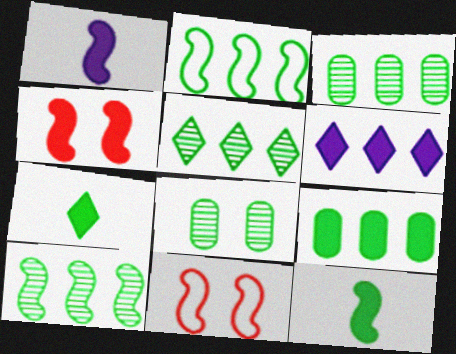[[1, 10, 11], 
[2, 5, 9], 
[2, 7, 8], 
[3, 5, 10]]